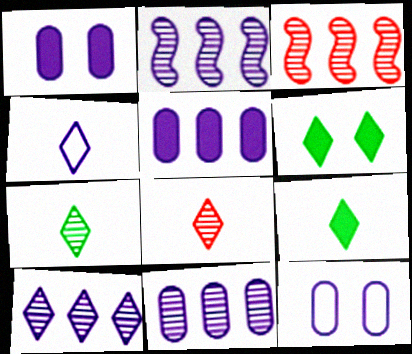[[1, 2, 4], 
[2, 10, 11], 
[3, 9, 12], 
[4, 8, 9]]